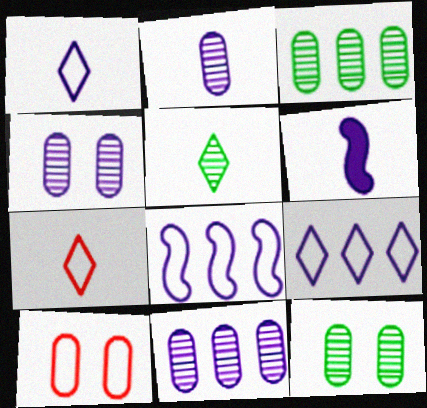[[1, 2, 6], 
[2, 4, 11], 
[4, 6, 9]]